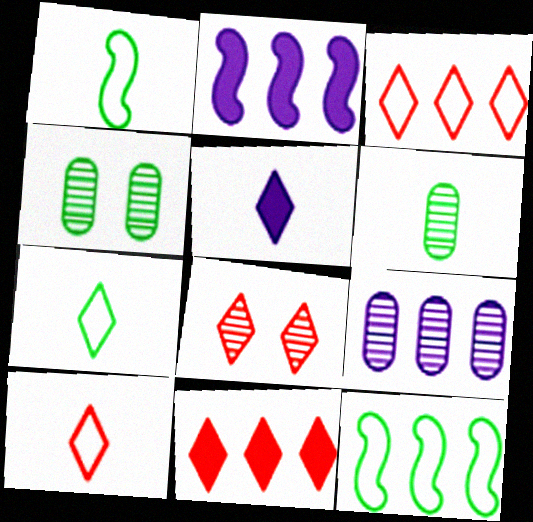[[2, 4, 10], 
[8, 10, 11], 
[9, 11, 12]]